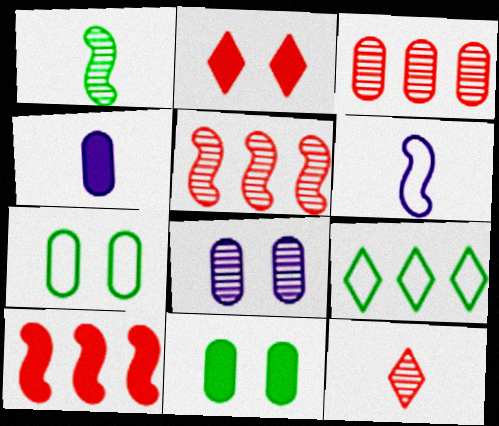[[1, 9, 11], 
[3, 4, 7]]